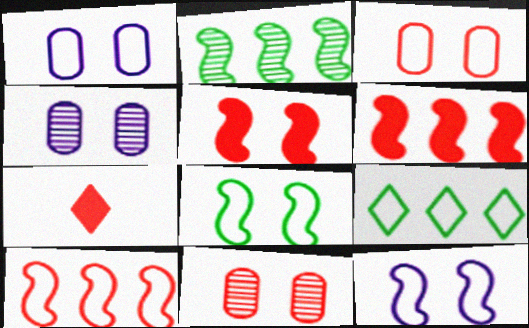[[1, 2, 7], 
[7, 10, 11]]